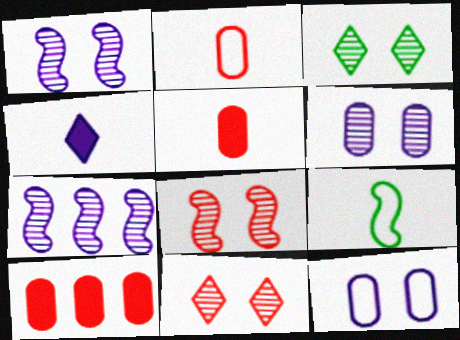[[3, 6, 8], 
[4, 7, 12]]